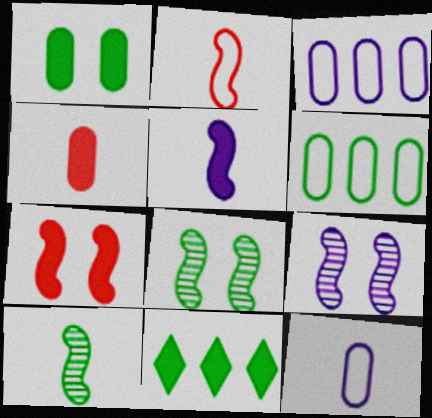[[2, 5, 10]]